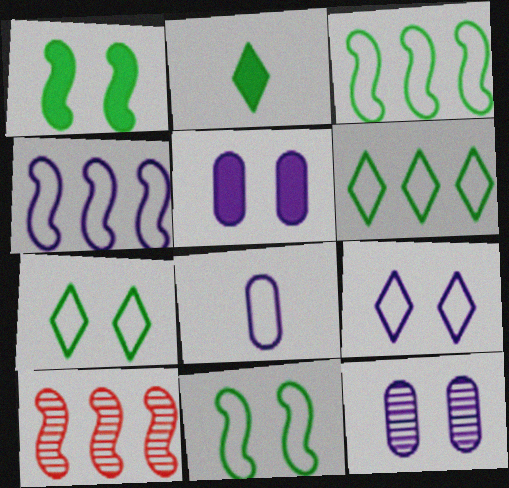[[4, 8, 9]]